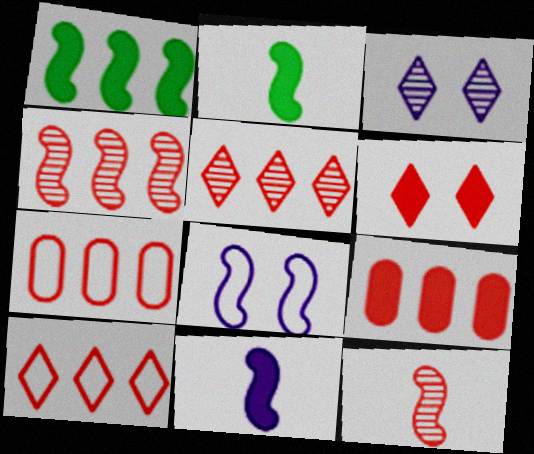[[1, 8, 12], 
[2, 3, 7], 
[2, 4, 8], 
[4, 9, 10], 
[6, 7, 12]]